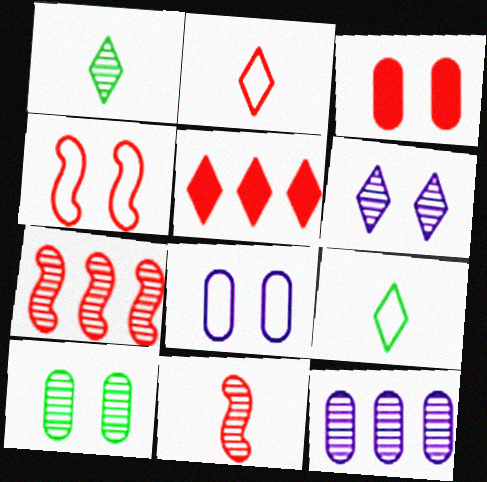[[2, 3, 7], 
[3, 8, 10], 
[5, 6, 9]]